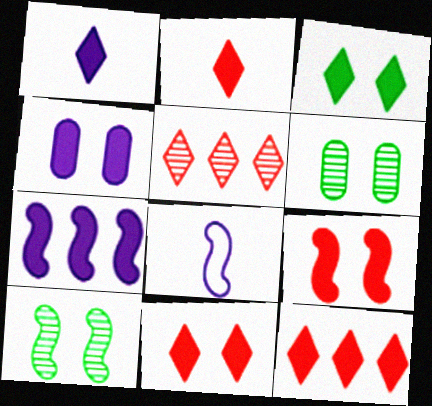[[1, 3, 12], 
[1, 4, 7], 
[2, 11, 12], 
[3, 4, 9], 
[6, 8, 12]]